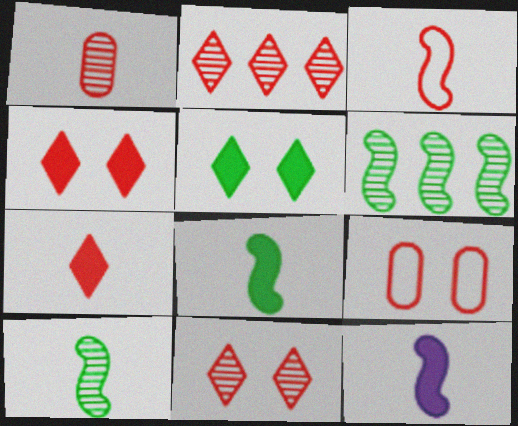[[1, 3, 7], 
[3, 10, 12]]